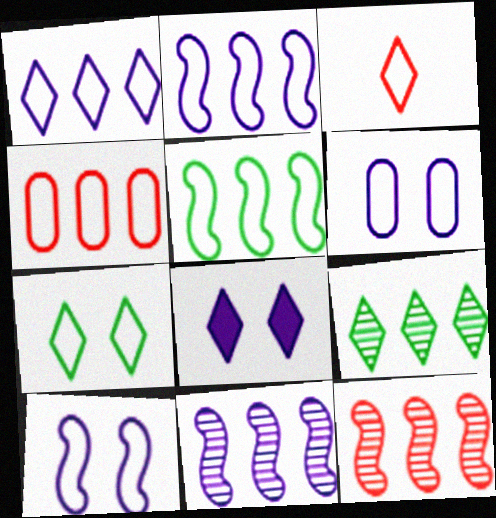[[1, 3, 7], 
[1, 4, 5], 
[3, 5, 6], 
[3, 8, 9]]